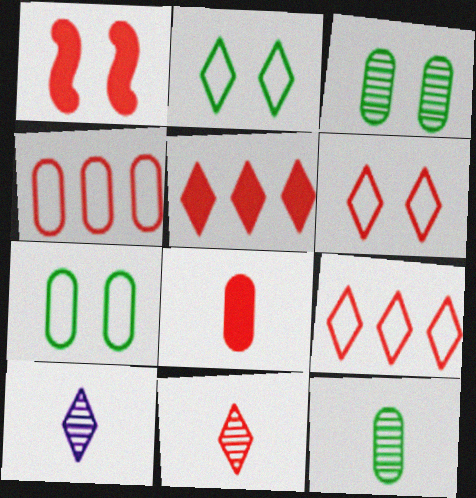[[1, 4, 11], 
[1, 5, 8], 
[2, 5, 10], 
[5, 6, 11]]